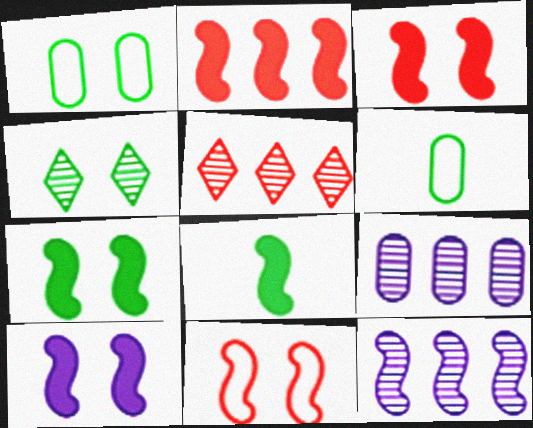[[1, 4, 7], 
[2, 8, 10], 
[3, 7, 10], 
[5, 6, 10], 
[8, 11, 12]]